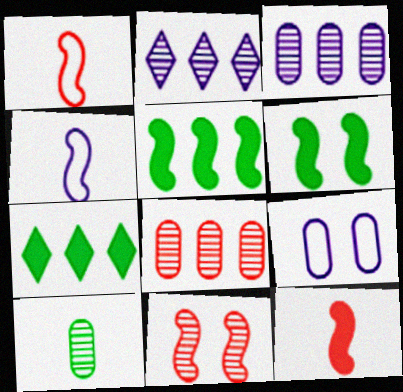[[2, 10, 11], 
[4, 5, 11]]